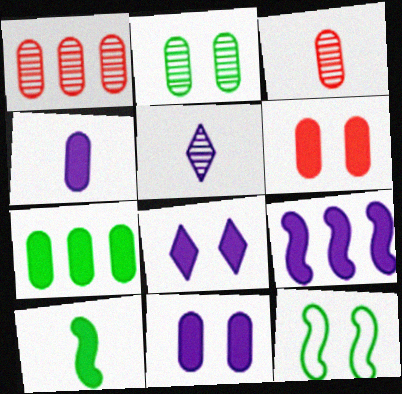[[4, 6, 7], 
[4, 8, 9]]